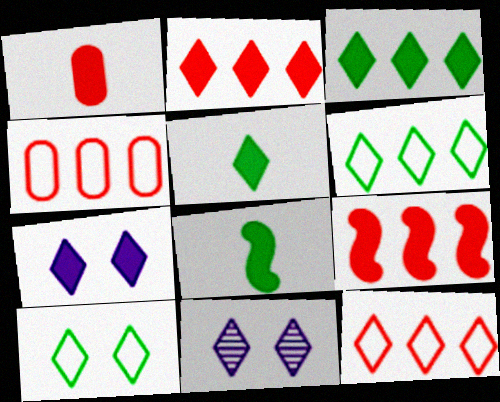[[2, 5, 7], 
[4, 8, 11], 
[5, 11, 12]]